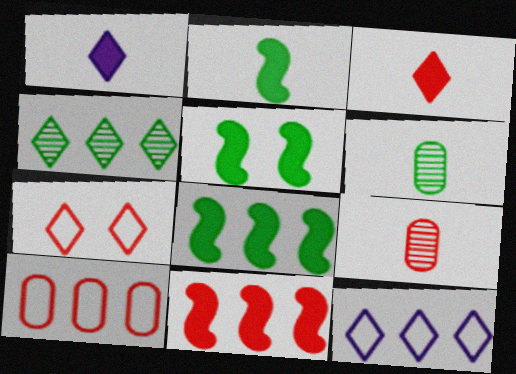[[1, 4, 7], 
[2, 5, 8], 
[5, 9, 12], 
[7, 9, 11]]